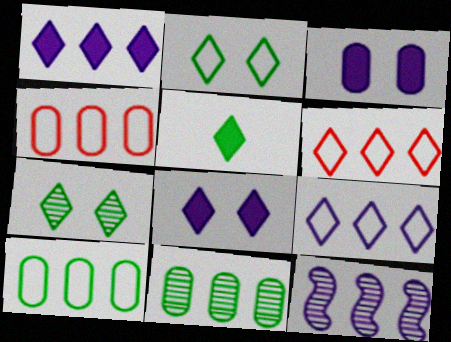[]